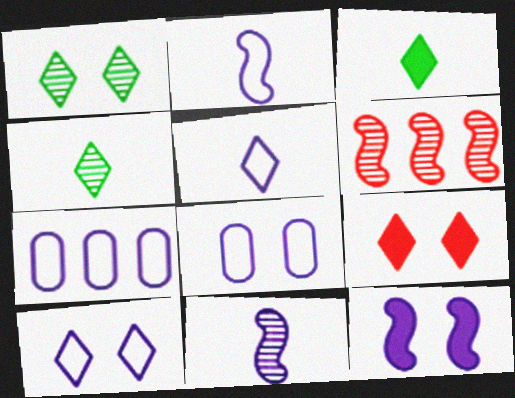[[1, 9, 10], 
[2, 7, 10], 
[3, 6, 8]]